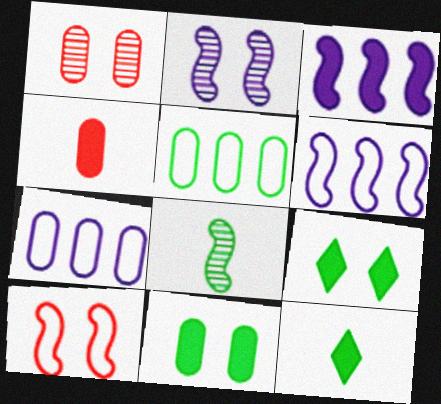[[1, 6, 12], 
[3, 4, 9], 
[3, 8, 10], 
[5, 8, 9]]